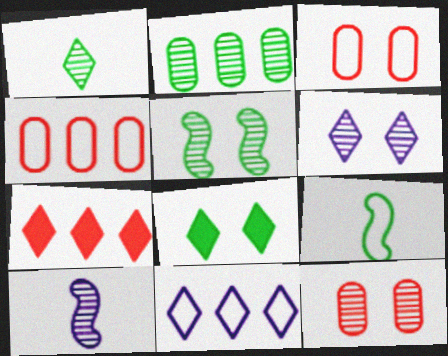[[1, 2, 5], 
[2, 8, 9], 
[3, 9, 11], 
[4, 8, 10], 
[5, 6, 12]]